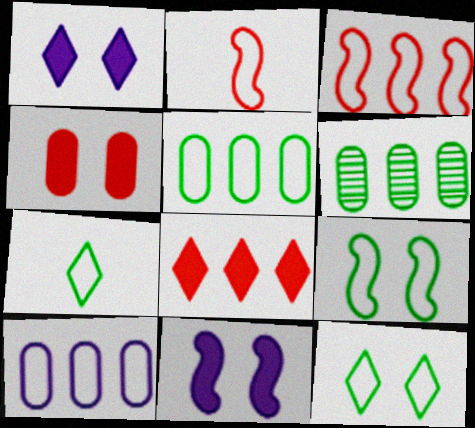[[1, 2, 6], 
[2, 10, 12], 
[5, 7, 9]]